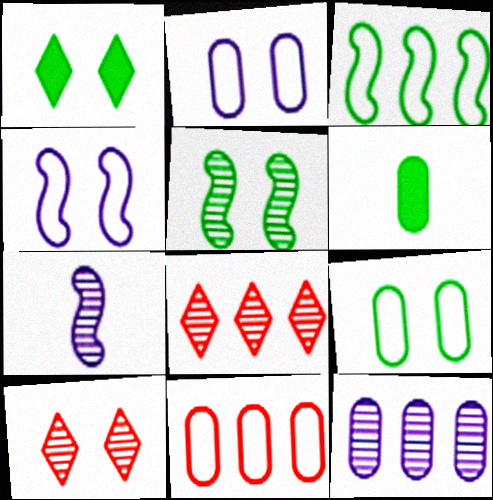[[1, 5, 9], 
[1, 7, 11], 
[4, 6, 8]]